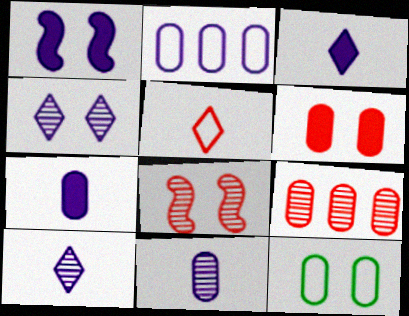[[1, 2, 10], 
[7, 9, 12]]